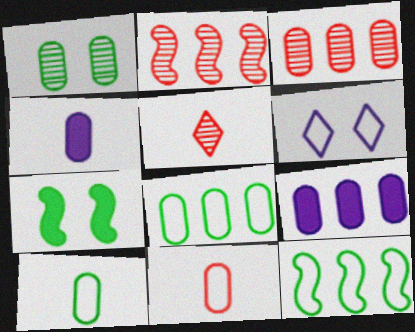[[1, 9, 11], 
[3, 8, 9], 
[6, 11, 12]]